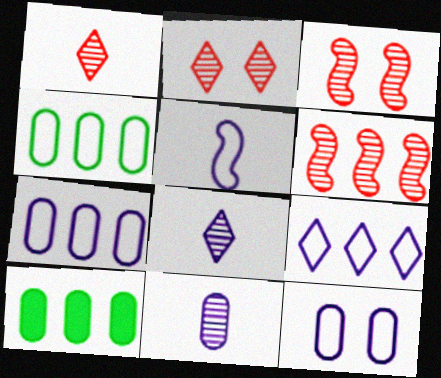[[2, 5, 10], 
[5, 9, 12], 
[6, 9, 10]]